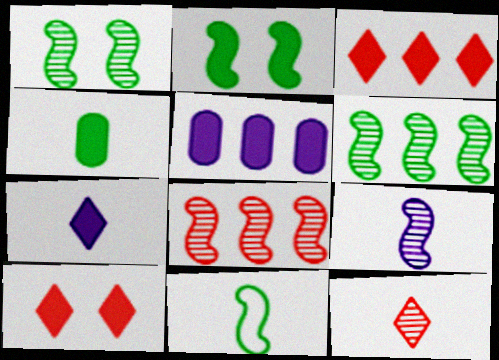[[1, 8, 9], 
[2, 6, 11]]